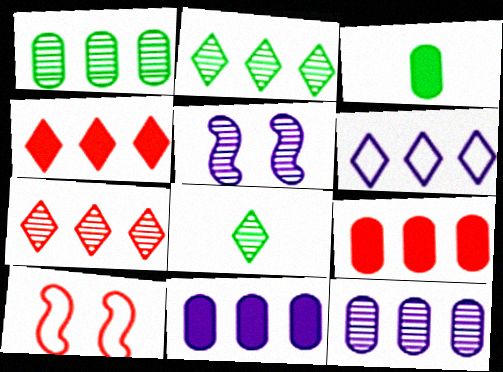[[2, 4, 6], 
[8, 10, 11]]